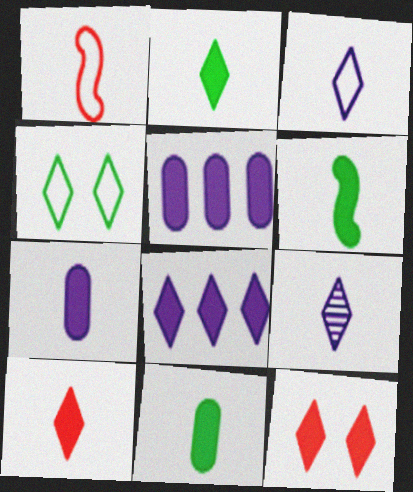[[1, 9, 11], 
[2, 6, 11], 
[2, 8, 12], 
[5, 6, 12], 
[6, 7, 10]]